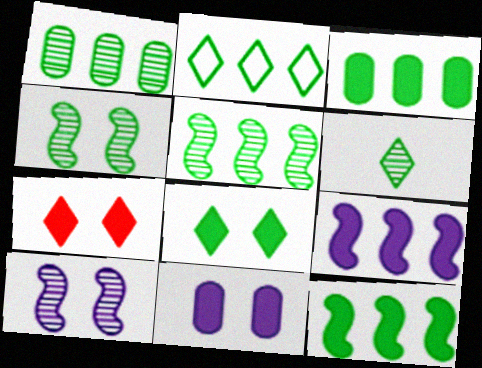[[1, 2, 12], 
[1, 4, 6], 
[2, 3, 5], 
[2, 6, 8]]